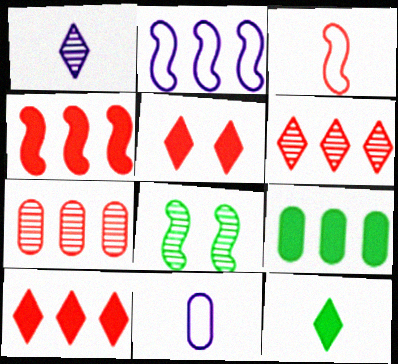[[1, 7, 8], 
[2, 6, 9], 
[3, 5, 7], 
[8, 10, 11]]